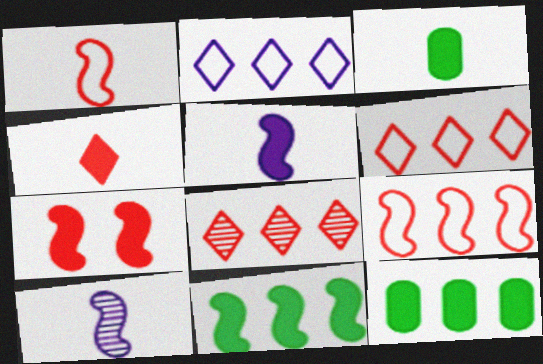[[3, 4, 5], 
[5, 7, 11]]